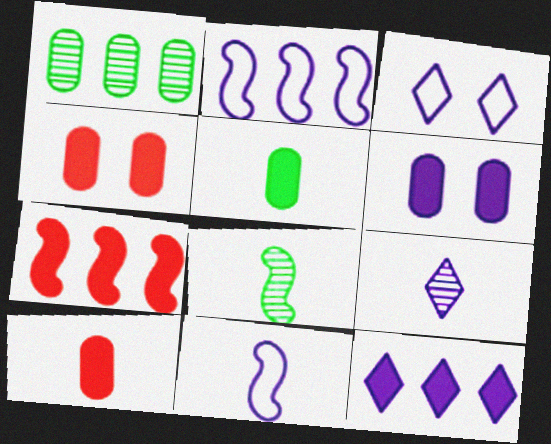[[2, 6, 9], 
[3, 9, 12]]